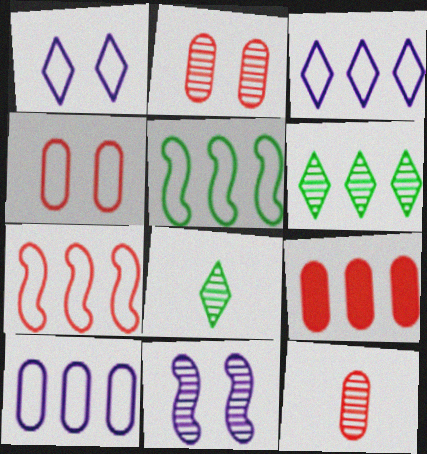[[4, 9, 12], 
[6, 11, 12]]